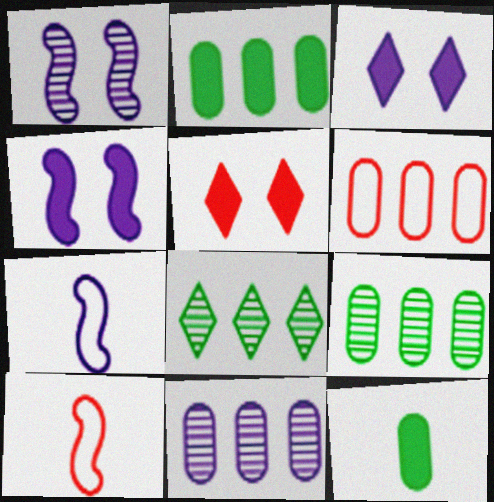[[2, 6, 11], 
[3, 7, 11], 
[3, 9, 10], 
[5, 7, 9]]